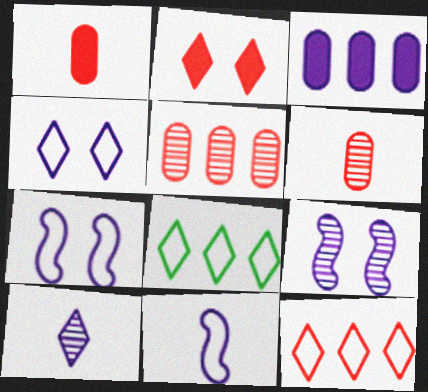[[1, 8, 9], 
[2, 8, 10], 
[3, 7, 10]]